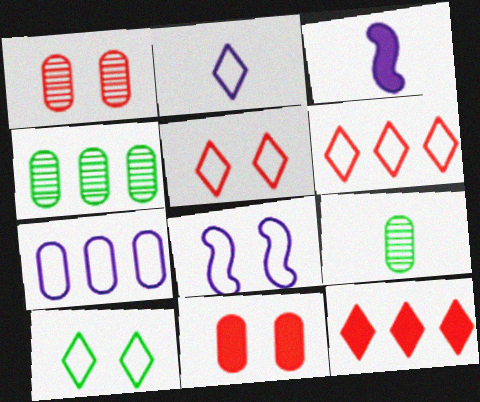[[2, 6, 10], 
[2, 7, 8], 
[3, 4, 5], 
[7, 9, 11], 
[8, 9, 12]]